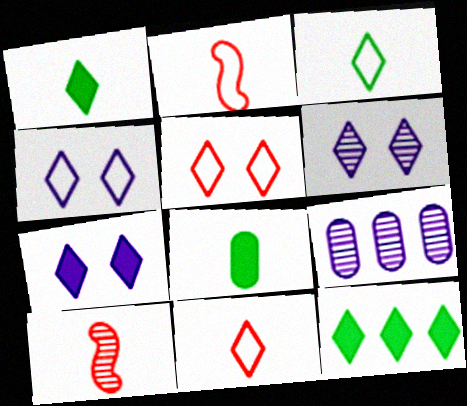[[4, 6, 7], 
[6, 11, 12]]